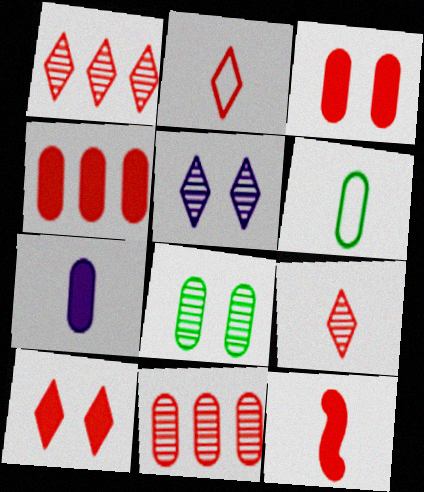[[1, 2, 10], 
[4, 10, 12]]